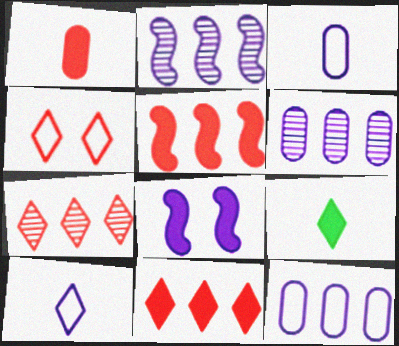[[6, 8, 10]]